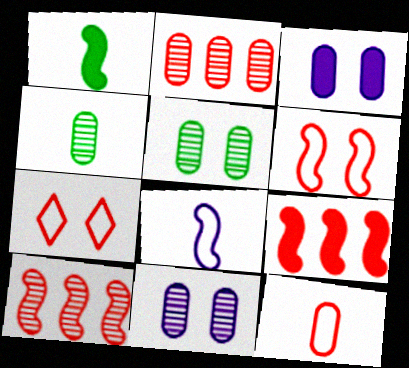[[2, 4, 11]]